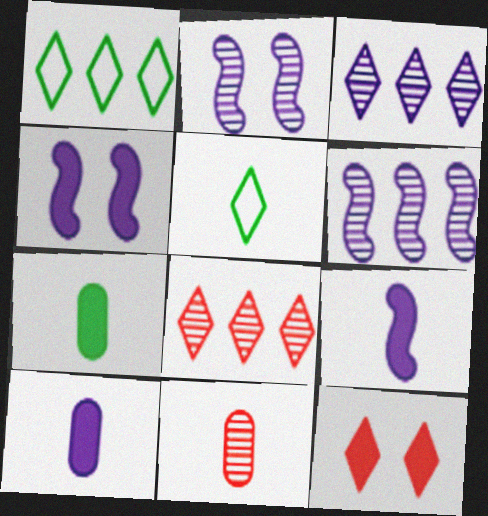[[1, 4, 11], 
[3, 5, 12], 
[5, 9, 11]]